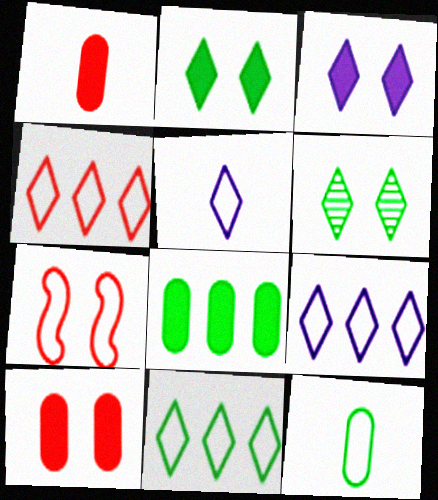[[4, 9, 11], 
[7, 9, 12]]